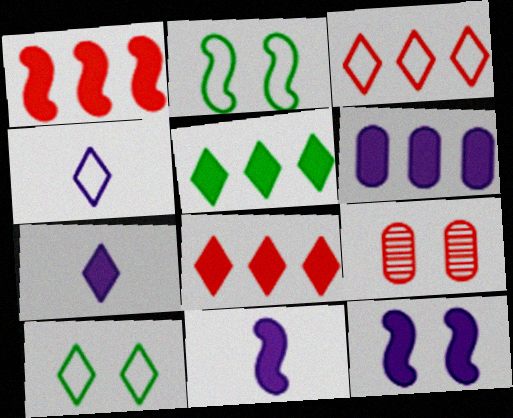[[1, 5, 6], 
[3, 4, 10], 
[6, 7, 12], 
[9, 10, 12]]